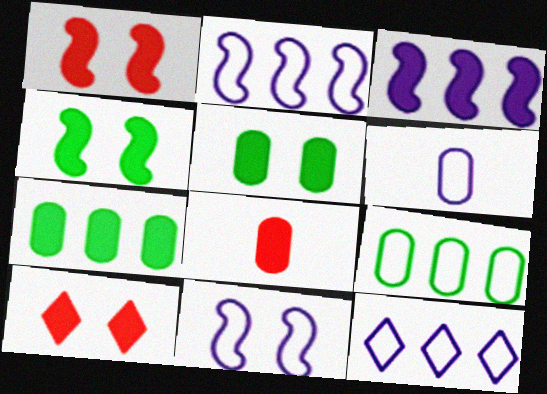[[6, 11, 12]]